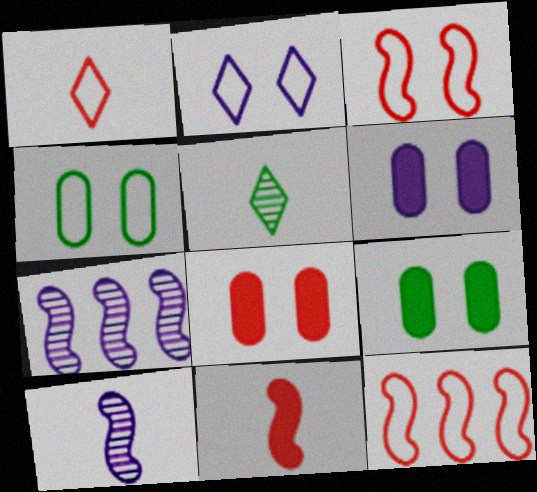[[1, 7, 9], 
[2, 3, 4], 
[5, 6, 12], 
[6, 8, 9]]